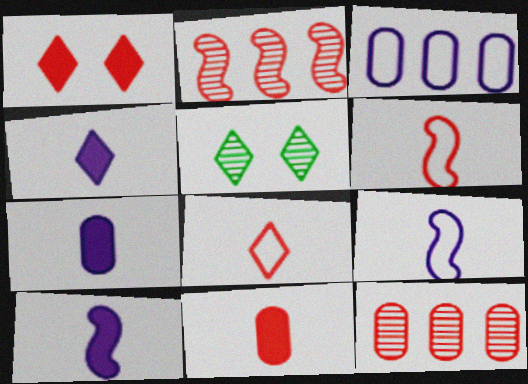[[1, 6, 12], 
[4, 7, 10]]